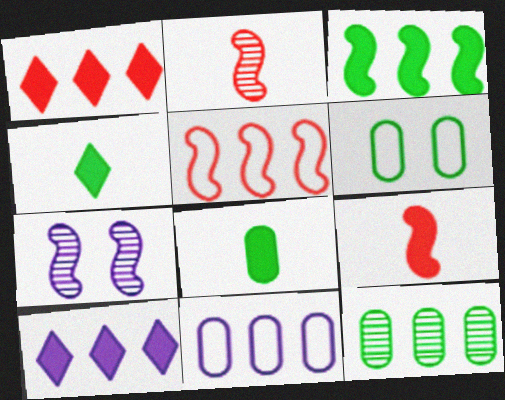[[2, 6, 10], 
[5, 10, 12], 
[6, 8, 12]]